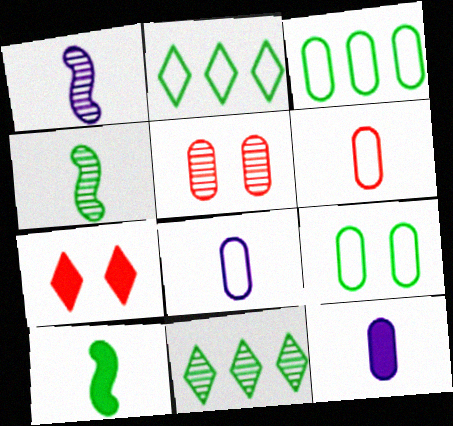[[1, 3, 7], 
[1, 5, 11], 
[3, 5, 12], 
[9, 10, 11]]